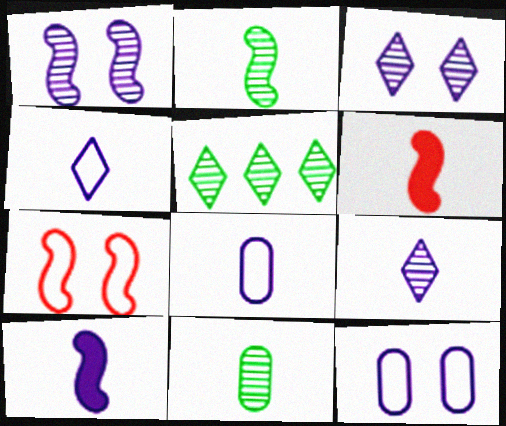[[4, 6, 11], 
[5, 6, 12], 
[8, 9, 10]]